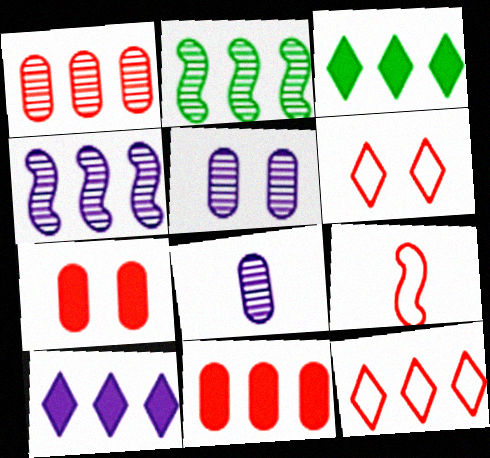[[3, 5, 9]]